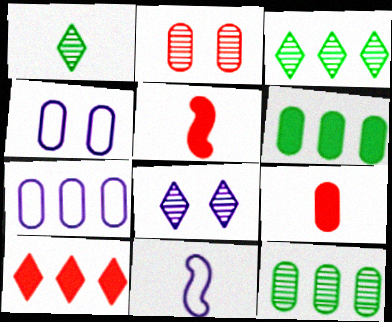[[1, 9, 11], 
[3, 4, 5], 
[4, 9, 12]]